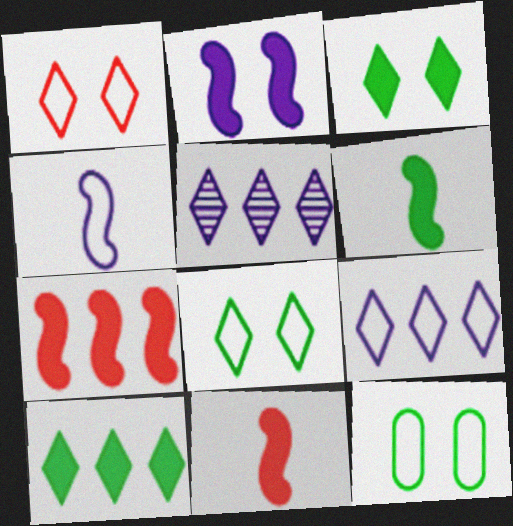[[2, 6, 7], 
[5, 11, 12]]